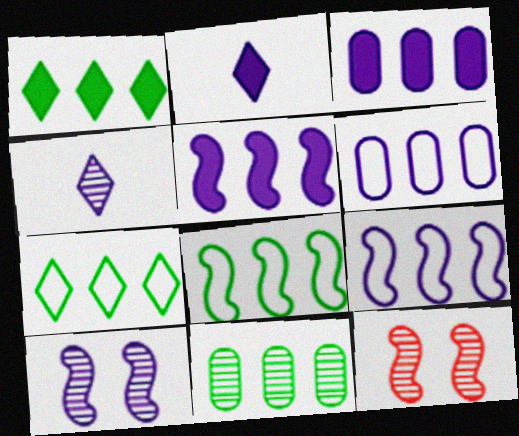[[1, 8, 11], 
[2, 6, 10], 
[4, 11, 12]]